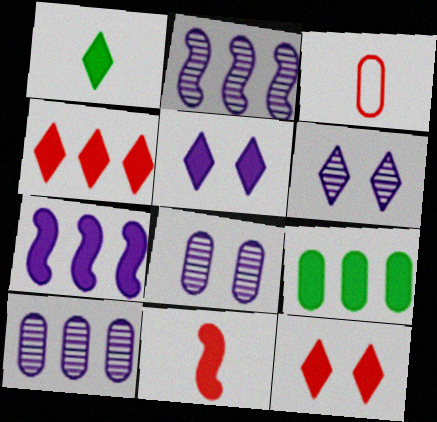[[1, 4, 5], 
[3, 8, 9], 
[4, 7, 9], 
[5, 9, 11]]